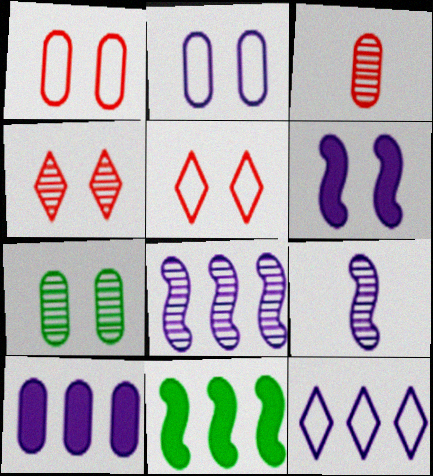[[5, 6, 7], 
[8, 10, 12]]